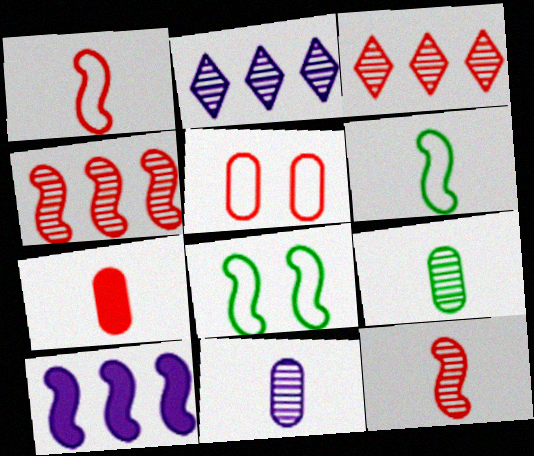[[2, 7, 8], 
[8, 10, 12]]